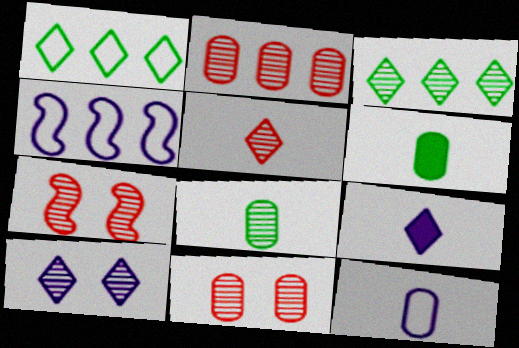[[2, 5, 7], 
[3, 5, 10]]